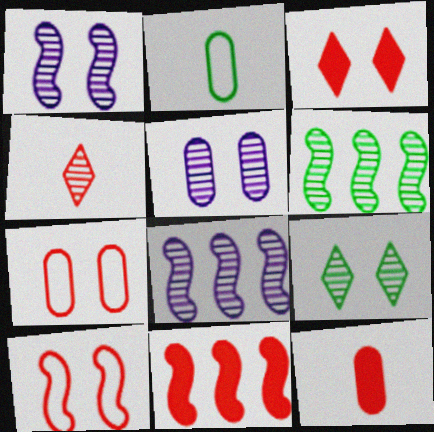[[2, 3, 8], 
[3, 11, 12], 
[4, 5, 6], 
[4, 7, 11]]